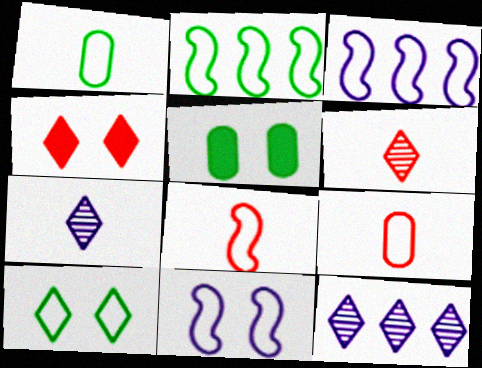[[1, 2, 10], 
[2, 8, 11], 
[3, 5, 6], 
[3, 9, 10], 
[5, 8, 12]]